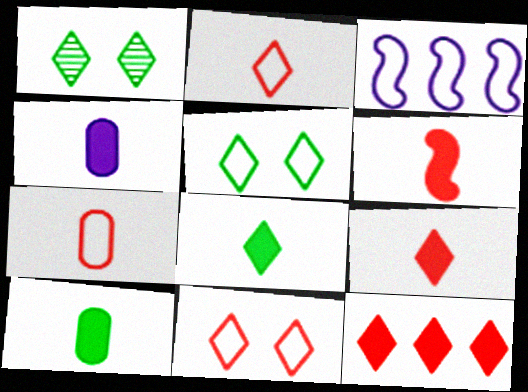[[3, 5, 7], 
[4, 6, 8]]